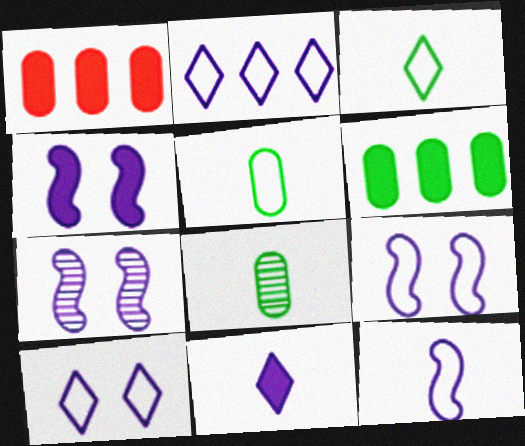[[1, 3, 7], 
[4, 7, 9]]